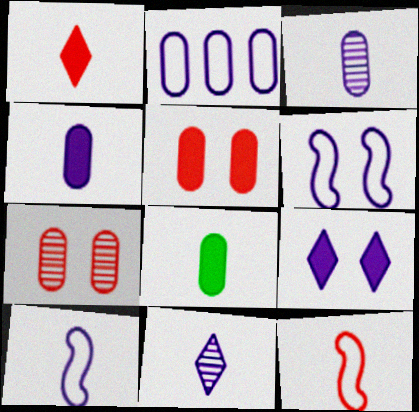[[2, 7, 8], 
[4, 10, 11], 
[8, 11, 12]]